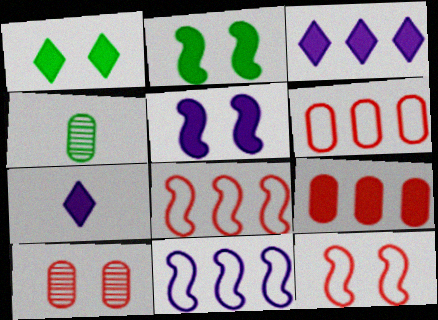[[2, 7, 9], 
[3, 4, 12]]